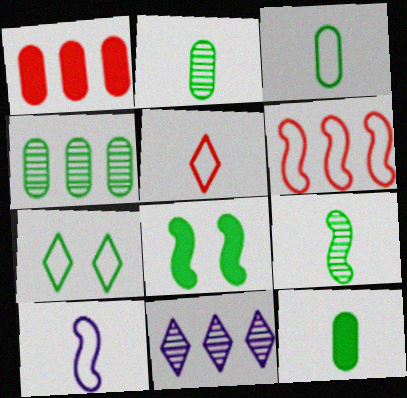[[2, 3, 12], 
[3, 5, 10]]